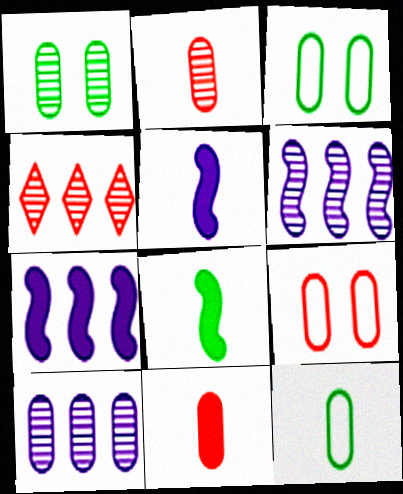[[1, 2, 10], 
[3, 4, 5], 
[3, 10, 11]]